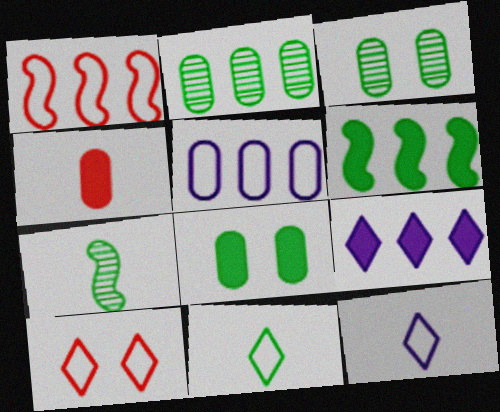[[1, 2, 9], 
[3, 4, 5], 
[3, 6, 11], 
[4, 7, 12]]